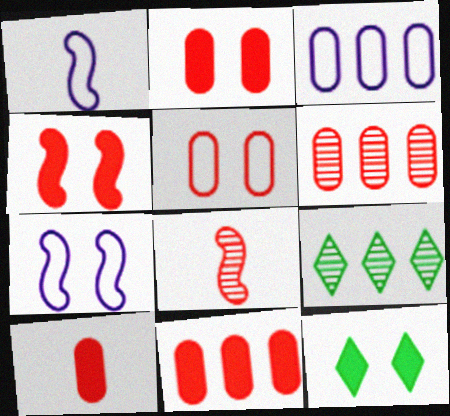[[1, 2, 9], 
[1, 6, 12], 
[2, 10, 11], 
[3, 8, 12], 
[5, 6, 10], 
[7, 9, 10]]